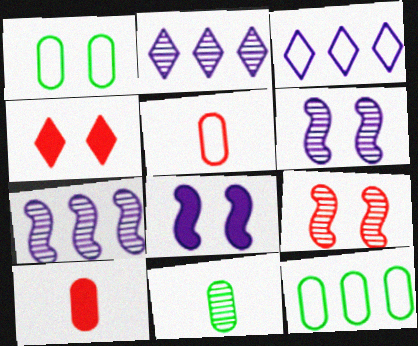[[1, 4, 6], 
[2, 9, 11]]